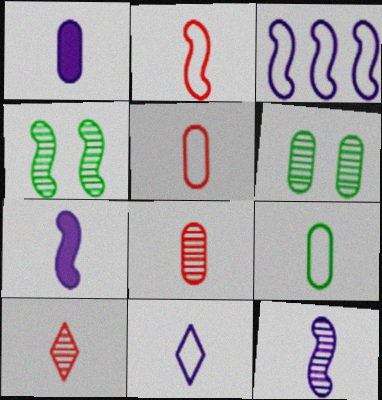[[1, 8, 9], 
[1, 11, 12], 
[2, 9, 11], 
[7, 9, 10]]